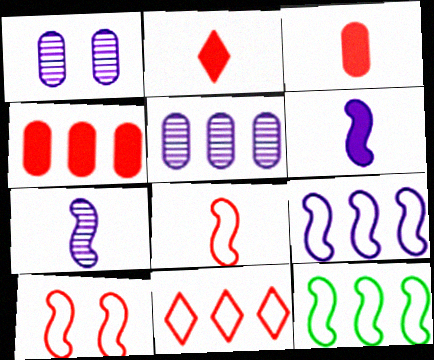[[1, 2, 12]]